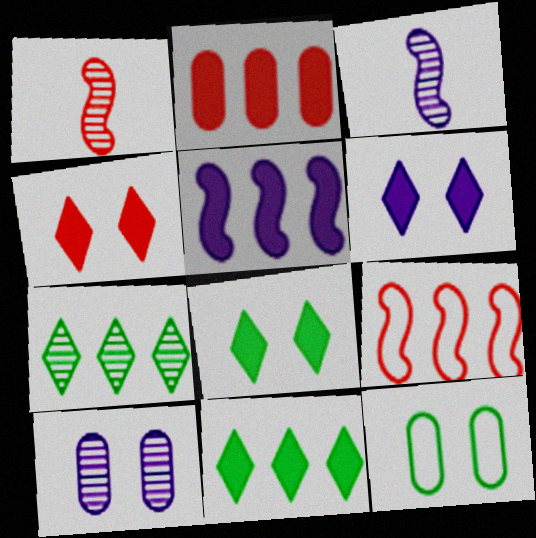[[1, 7, 10], 
[2, 5, 11], 
[4, 6, 8]]